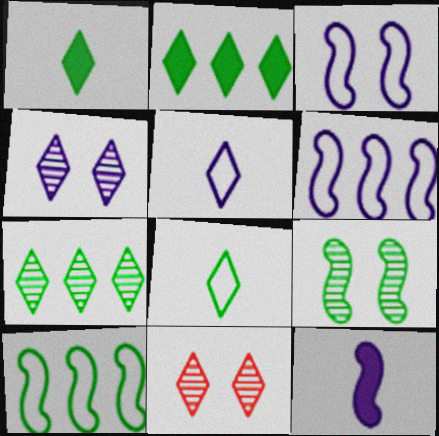[[2, 5, 11]]